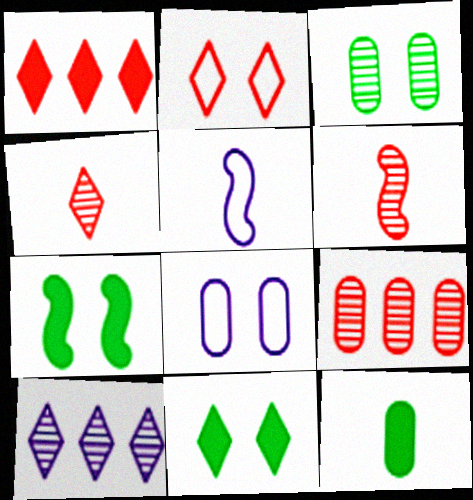[[1, 2, 4], 
[1, 3, 5], 
[3, 6, 10], 
[4, 5, 12], 
[5, 9, 11], 
[8, 9, 12]]